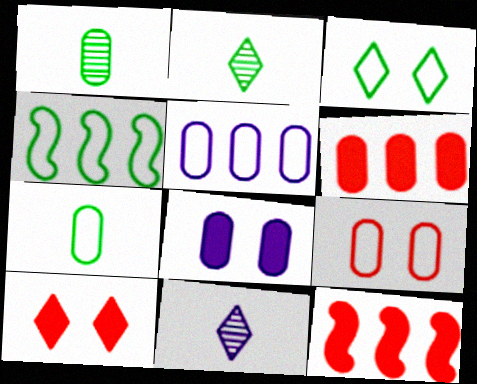[[3, 4, 7], 
[5, 7, 9]]